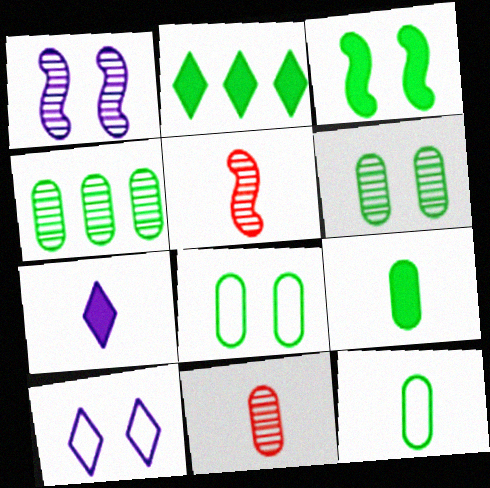[[2, 3, 9], 
[4, 8, 9], 
[5, 7, 12]]